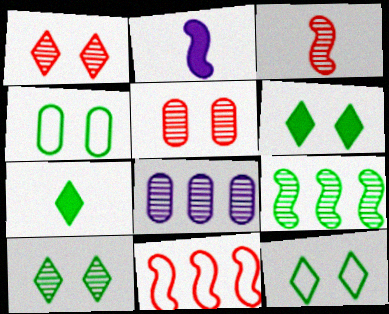[[3, 8, 10], 
[4, 7, 9], 
[6, 10, 12]]